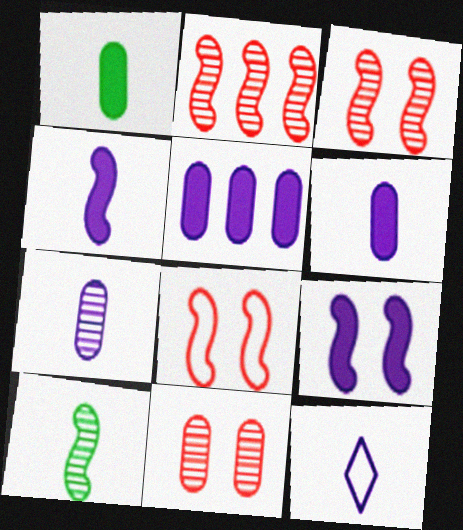[[4, 7, 12]]